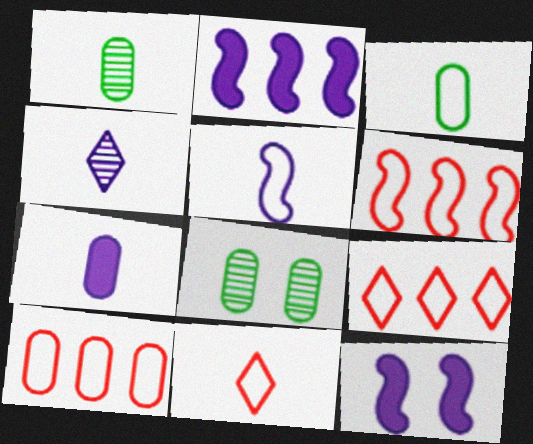[[1, 9, 12], 
[2, 8, 11], 
[3, 5, 11], 
[4, 5, 7], 
[6, 9, 10], 
[7, 8, 10]]